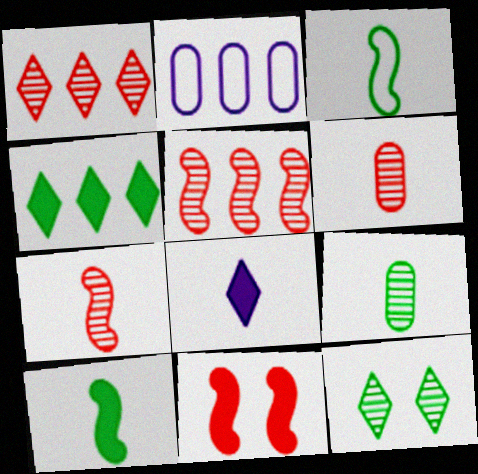[[2, 4, 5], 
[3, 6, 8]]